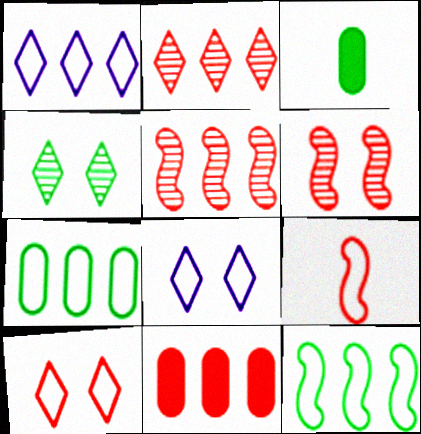[[1, 3, 6], 
[3, 4, 12], 
[3, 5, 8], 
[7, 8, 9]]